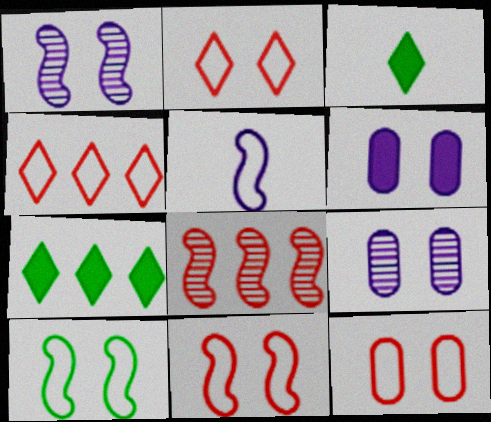[[2, 11, 12]]